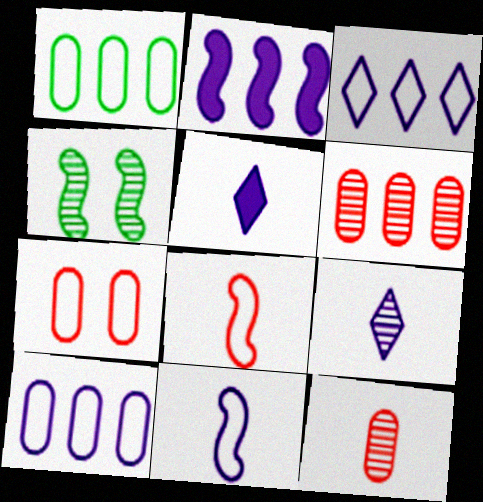[[2, 4, 8], 
[4, 6, 9]]